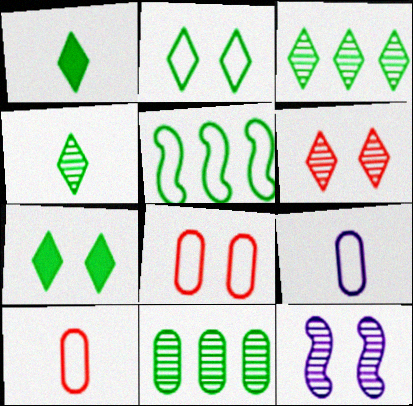[[1, 2, 3], 
[7, 8, 12]]